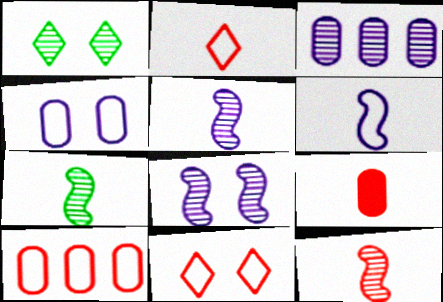[[1, 3, 12], 
[2, 9, 12], 
[5, 7, 12]]